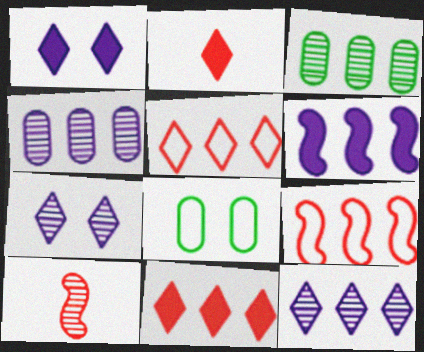[[3, 5, 6], 
[3, 7, 10]]